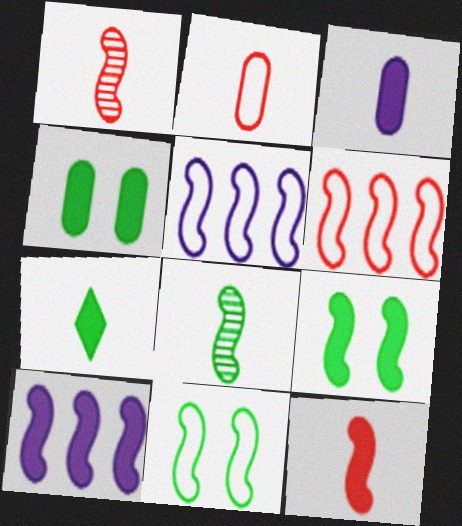[[1, 5, 9], 
[1, 10, 11], 
[3, 7, 12], 
[9, 10, 12]]